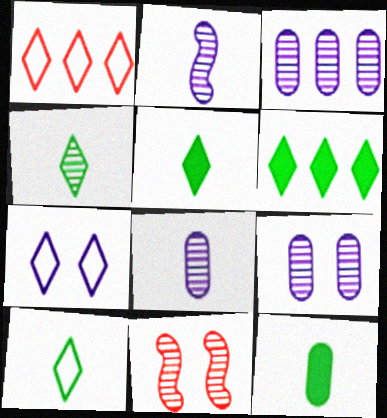[[1, 7, 10], 
[3, 4, 11], 
[3, 8, 9], 
[4, 5, 10]]